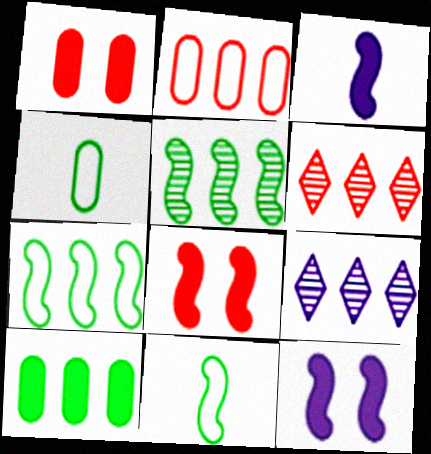[[1, 9, 11], 
[4, 6, 12], 
[4, 8, 9]]